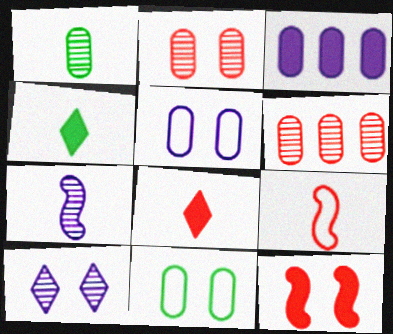[[3, 4, 12], 
[10, 11, 12]]